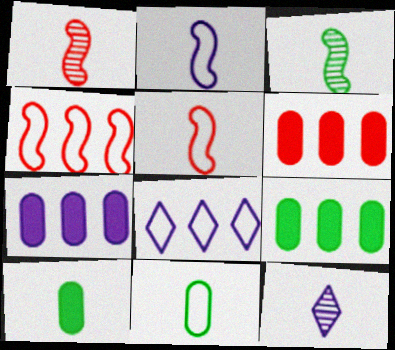[[5, 10, 12], 
[6, 7, 9]]